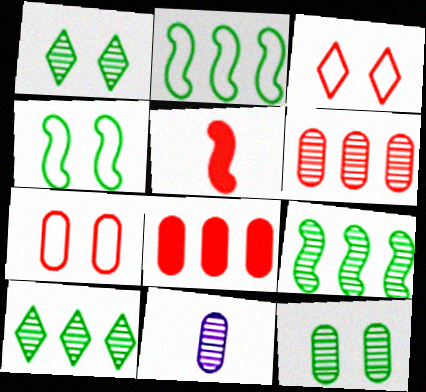[[3, 5, 6], 
[6, 11, 12]]